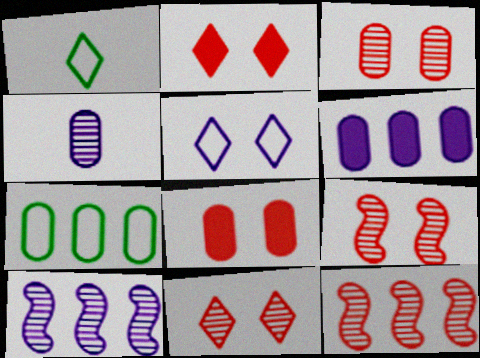[[1, 6, 9], 
[1, 8, 10], 
[3, 9, 11], 
[4, 7, 8]]